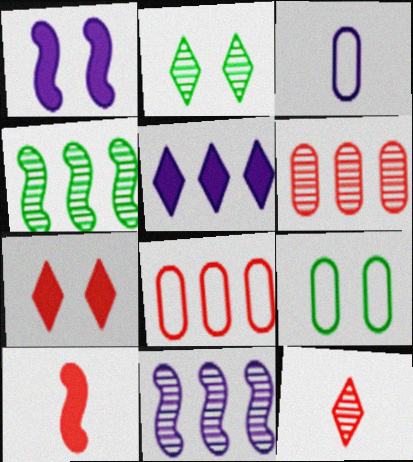[[3, 4, 7], 
[3, 8, 9], 
[4, 5, 8]]